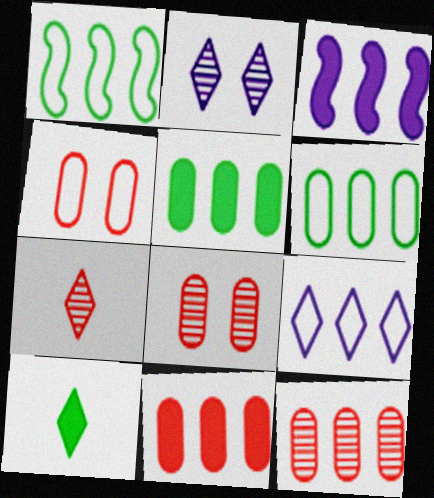[]